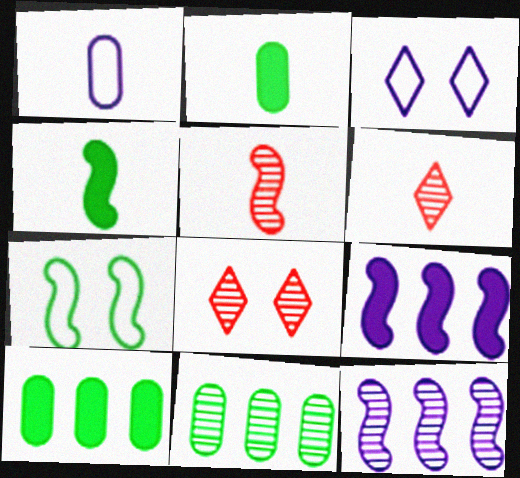[[1, 4, 6], 
[3, 5, 10], 
[5, 7, 9]]